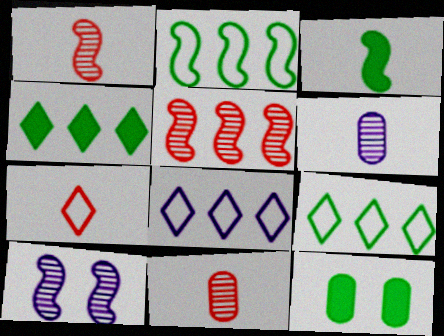[[1, 8, 12], 
[3, 4, 12], 
[3, 6, 7]]